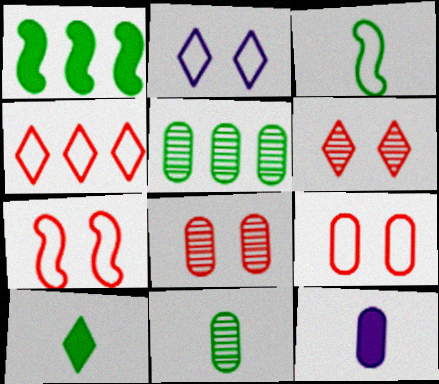[[3, 10, 11], 
[5, 9, 12]]